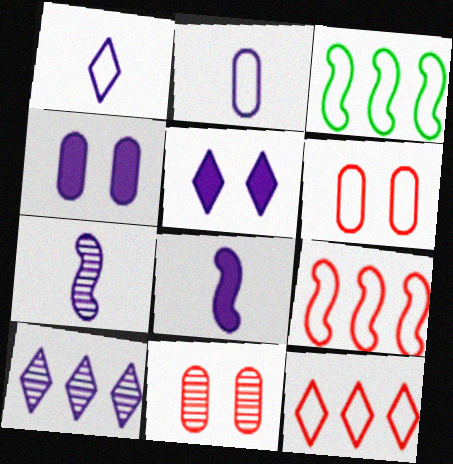[[1, 3, 6], 
[1, 5, 10]]